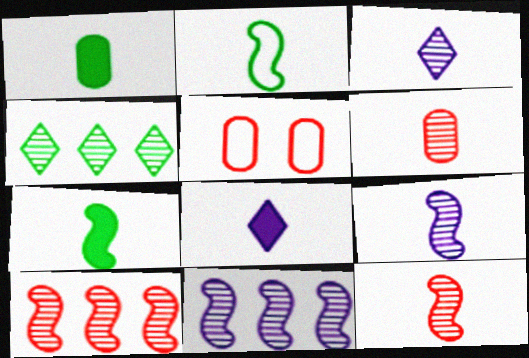[[2, 6, 8]]